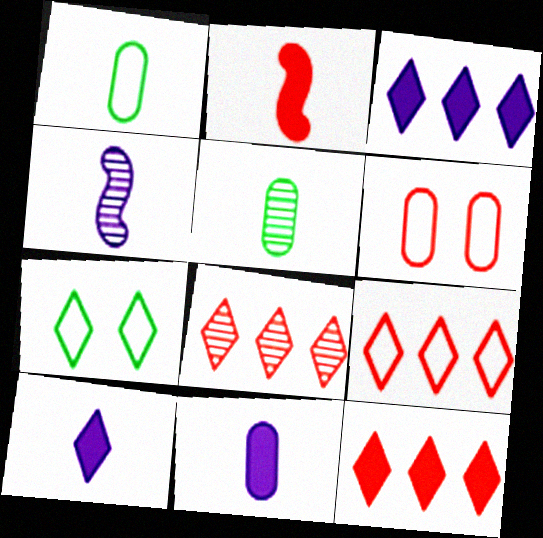[[2, 6, 8], 
[7, 8, 10], 
[8, 9, 12]]